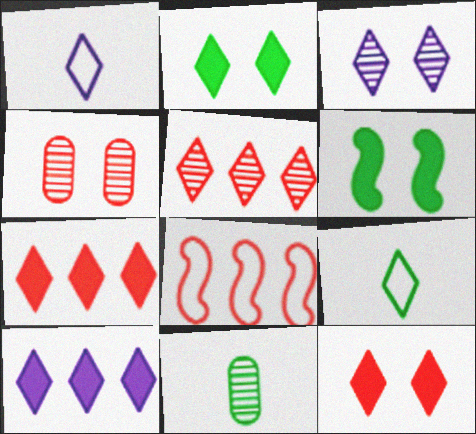[[1, 2, 5], 
[1, 3, 10], 
[3, 7, 9]]